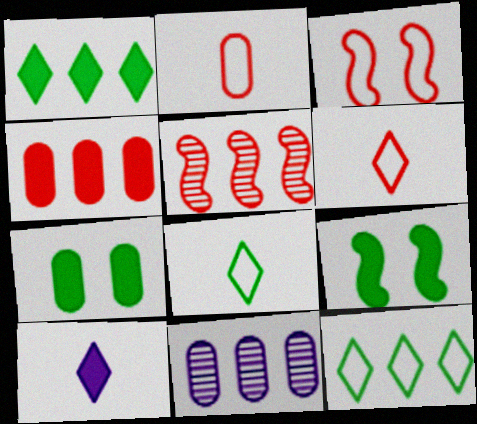[[2, 7, 11], 
[4, 9, 10], 
[6, 9, 11]]